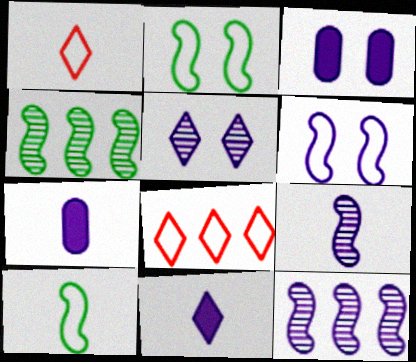[[1, 3, 4], 
[3, 5, 6]]